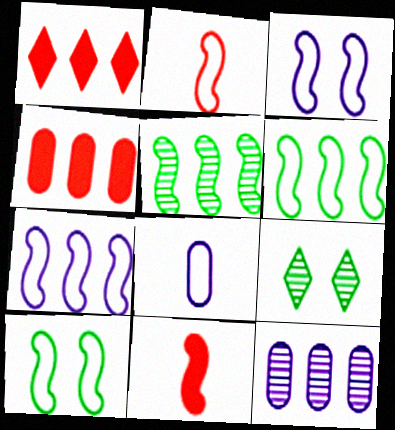[[1, 6, 12], 
[2, 3, 6], 
[2, 7, 10], 
[3, 5, 11]]